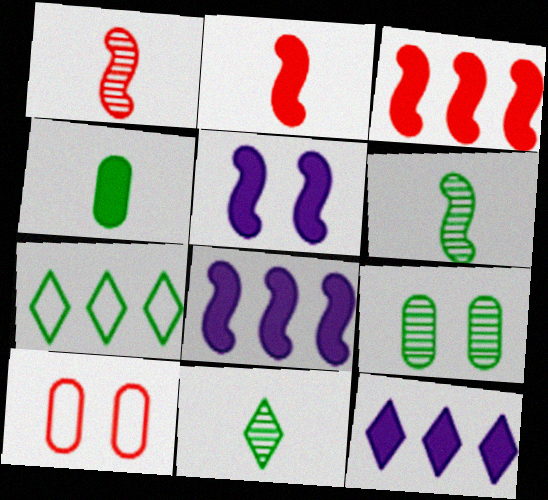[[6, 10, 12], 
[8, 10, 11]]